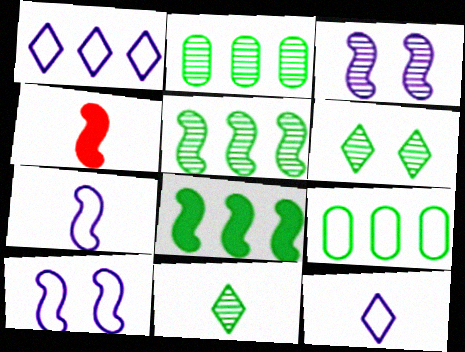[[4, 5, 10]]